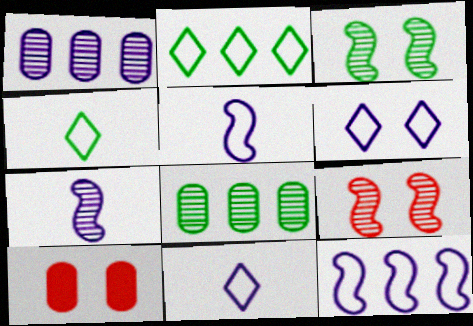[[2, 7, 10], 
[3, 6, 10]]